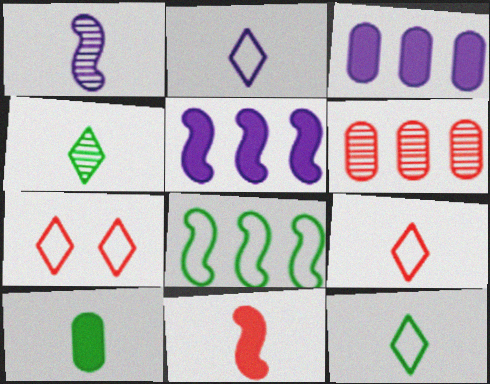[[1, 9, 10], 
[2, 9, 12], 
[6, 7, 11]]